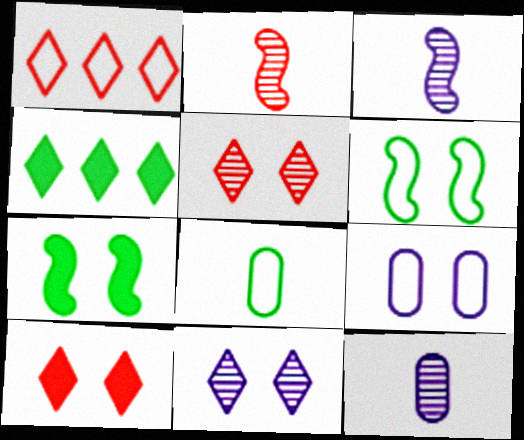[[1, 7, 12], 
[2, 4, 9], 
[5, 7, 9]]